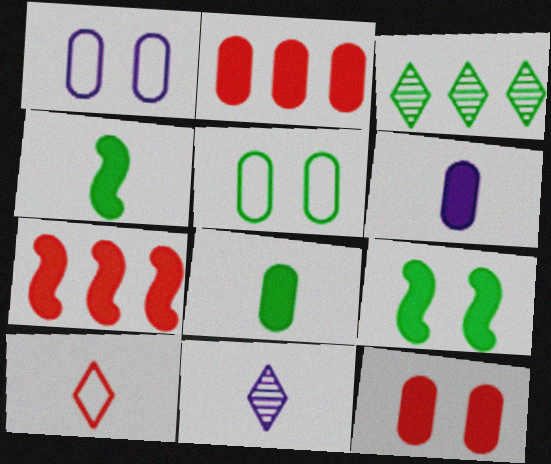[[3, 4, 5], 
[5, 7, 11]]